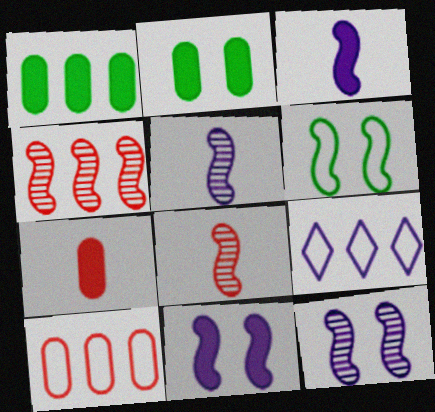[[1, 4, 9], 
[2, 8, 9], 
[3, 4, 6]]